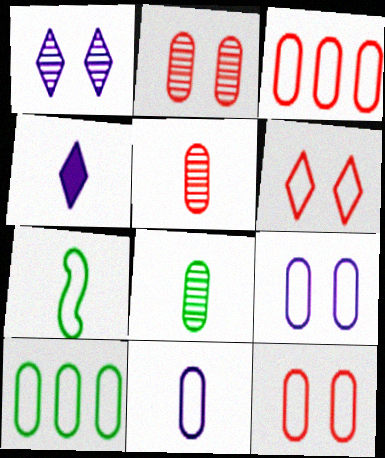[[4, 5, 7], 
[10, 11, 12]]